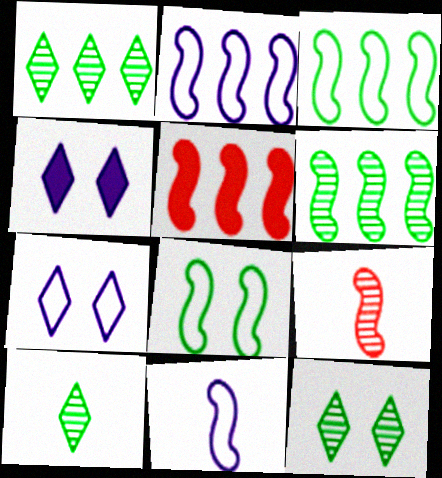[[1, 10, 12], 
[2, 5, 6]]